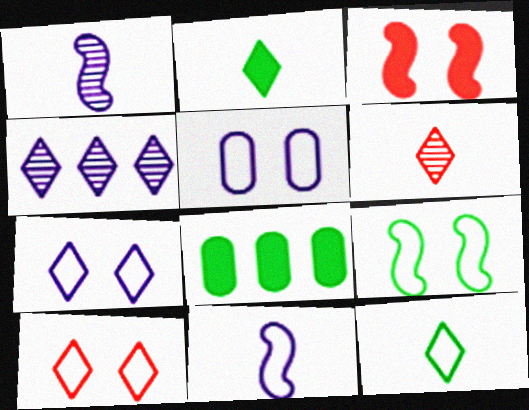[[1, 8, 10], 
[2, 4, 10], 
[5, 9, 10]]